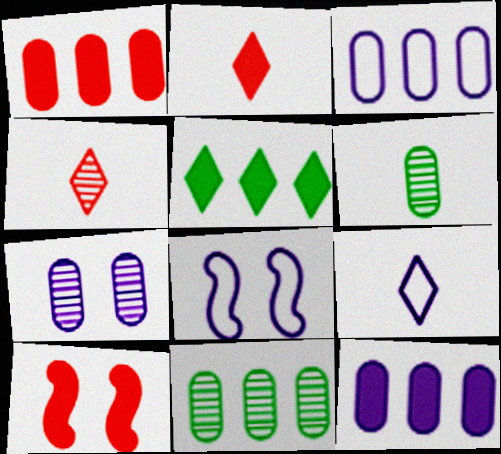[[1, 2, 10], 
[1, 3, 11], 
[2, 8, 11], 
[3, 8, 9], 
[9, 10, 11]]